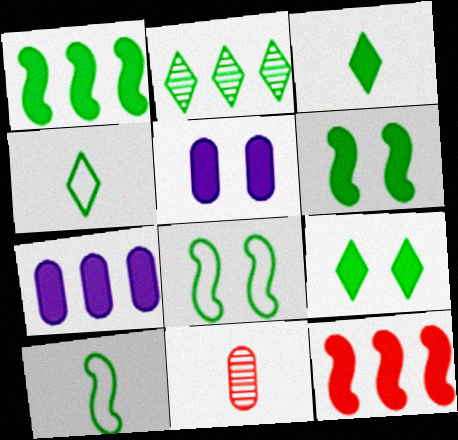[[2, 4, 9], 
[3, 5, 12]]